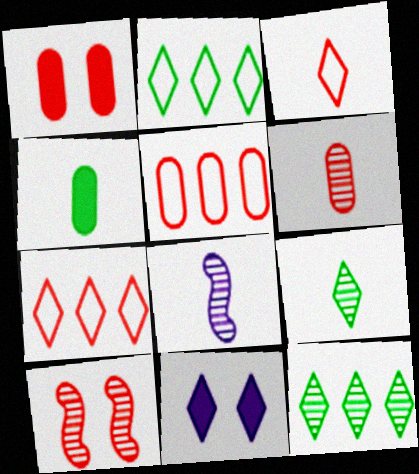[[1, 2, 8], 
[1, 5, 6], 
[3, 4, 8], 
[3, 11, 12], 
[6, 8, 9], 
[7, 9, 11]]